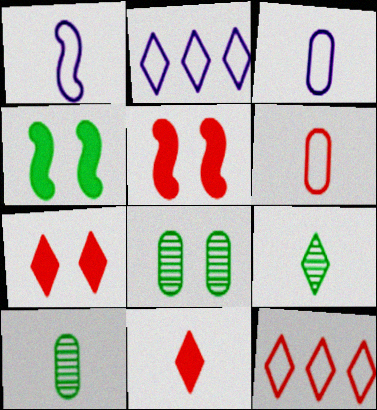[[1, 10, 11], 
[2, 5, 10], 
[2, 7, 9]]